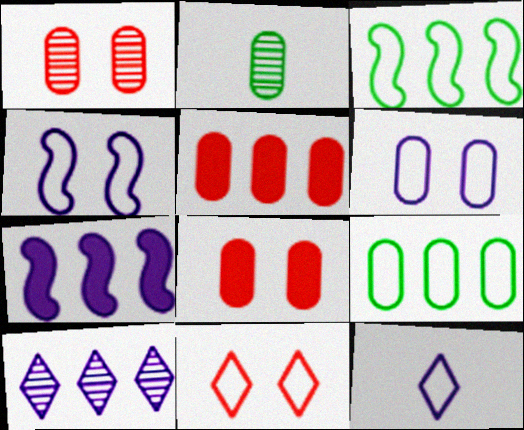[[2, 5, 6], 
[2, 7, 11], 
[3, 5, 10]]